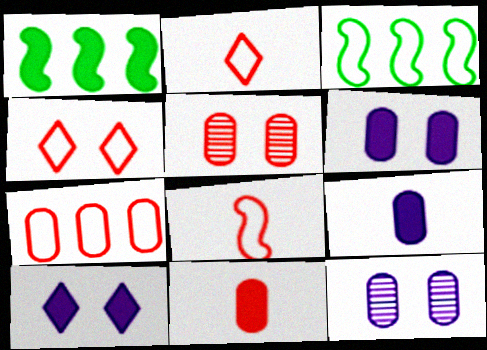[[1, 2, 12], 
[1, 10, 11], 
[4, 7, 8], 
[5, 7, 11]]